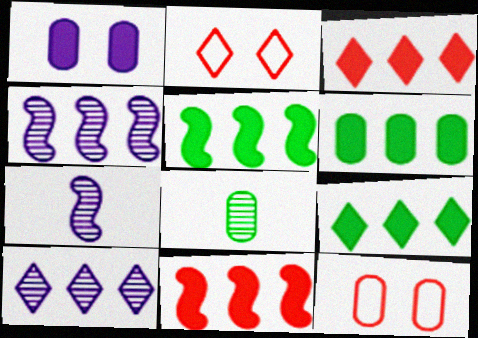[[2, 6, 7], 
[5, 6, 9], 
[7, 9, 12]]